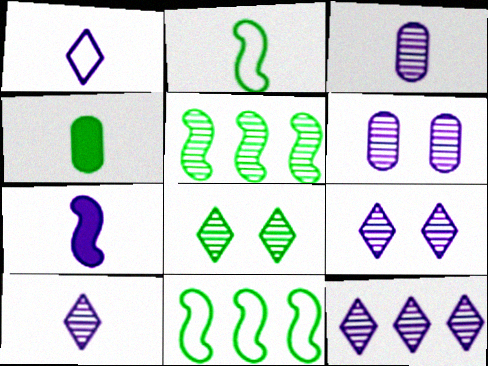[[1, 3, 7], 
[4, 8, 11], 
[9, 10, 12]]